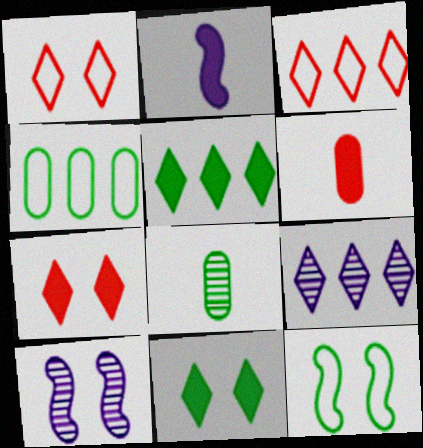[[3, 5, 9], 
[5, 8, 12], 
[6, 9, 12]]